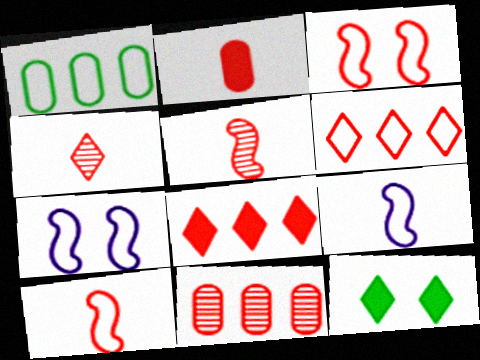[[2, 4, 10], 
[9, 11, 12]]